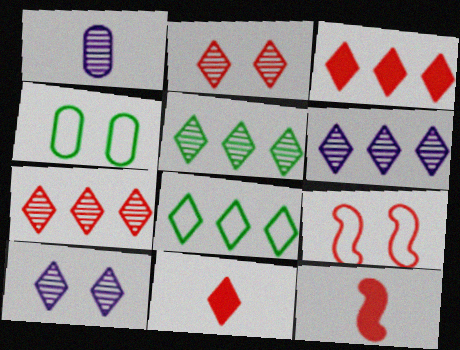[[3, 6, 8], 
[4, 6, 12], 
[5, 6, 7], 
[8, 10, 11]]